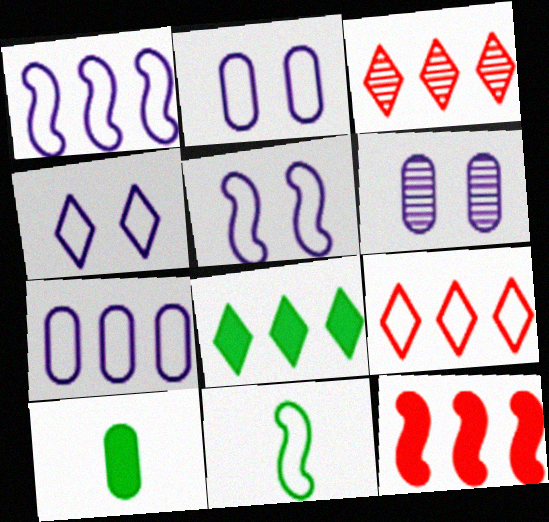[[2, 4, 5], 
[2, 9, 11], 
[3, 5, 10]]